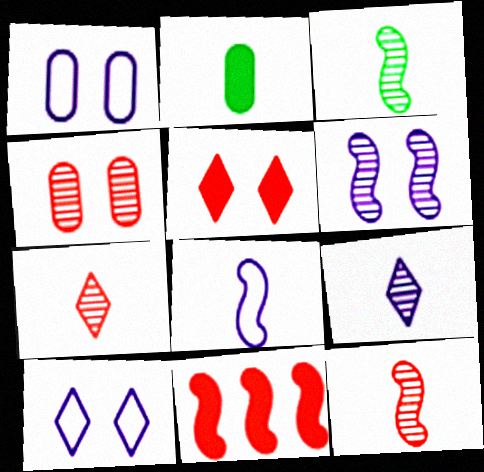[[2, 7, 8]]